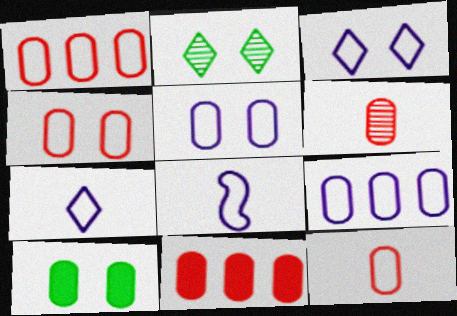[[1, 4, 12], 
[2, 8, 11], 
[3, 8, 9], 
[4, 6, 11], 
[6, 9, 10]]